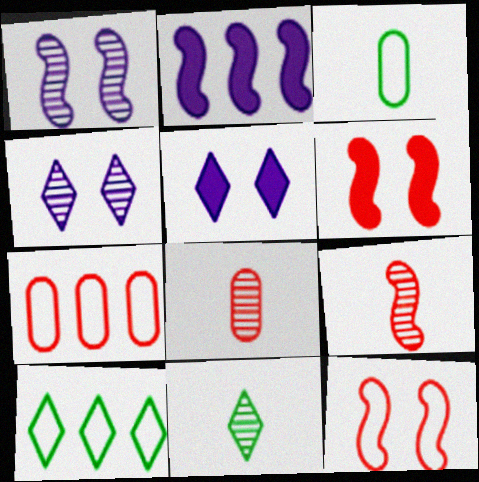[]